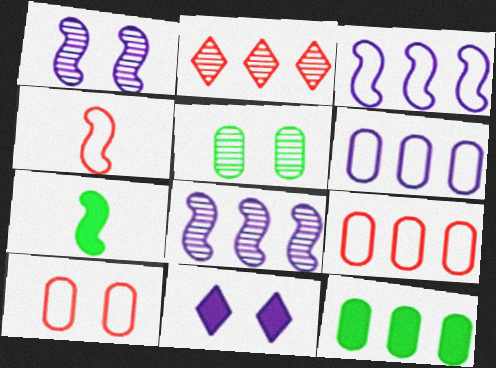[[2, 3, 12]]